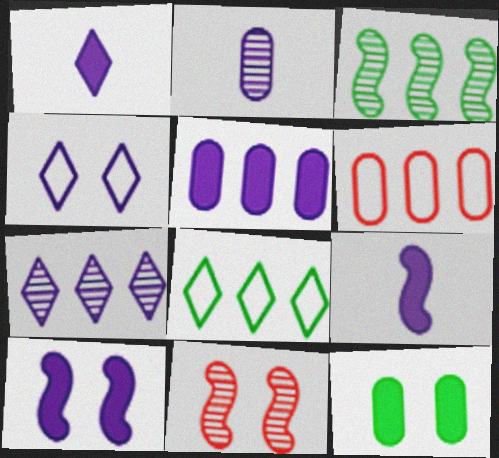[[1, 4, 7], 
[1, 5, 10], 
[2, 6, 12], 
[4, 11, 12]]